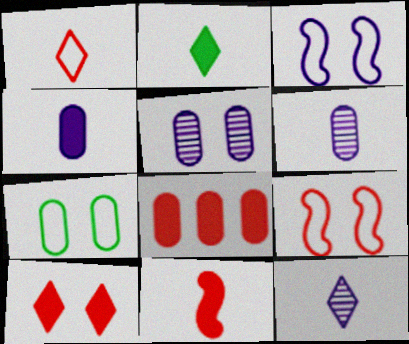[[1, 2, 12], 
[2, 4, 11], 
[6, 7, 8], 
[8, 10, 11]]